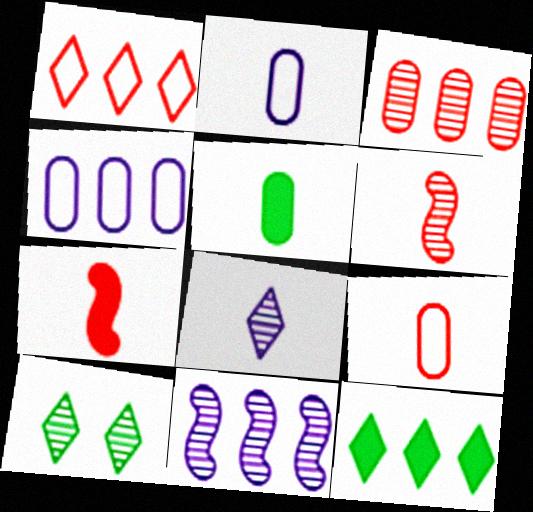[[4, 7, 10]]